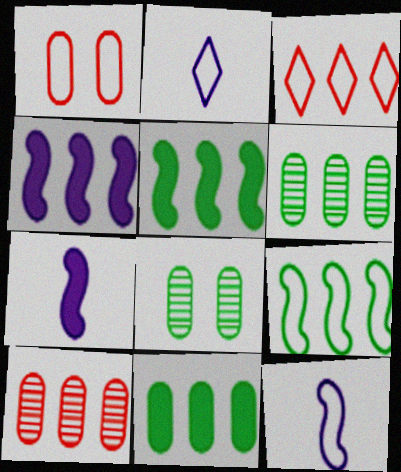[[1, 2, 9], 
[3, 4, 6], 
[3, 7, 8]]